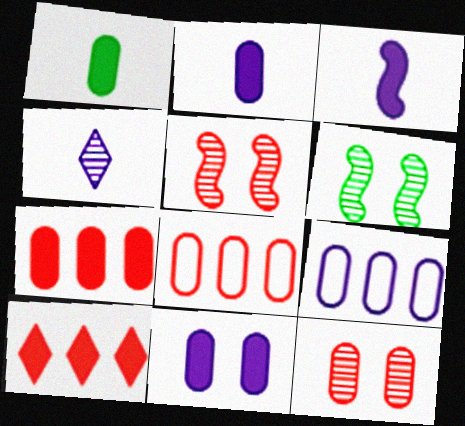[[1, 7, 11], 
[1, 9, 12]]